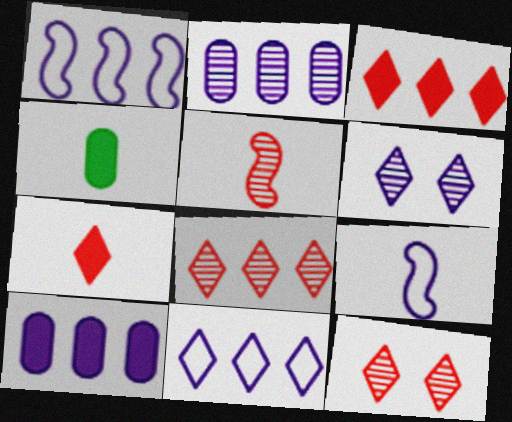[[1, 4, 12], 
[6, 9, 10]]